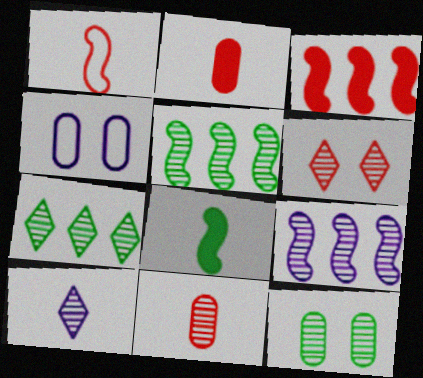[[6, 7, 10]]